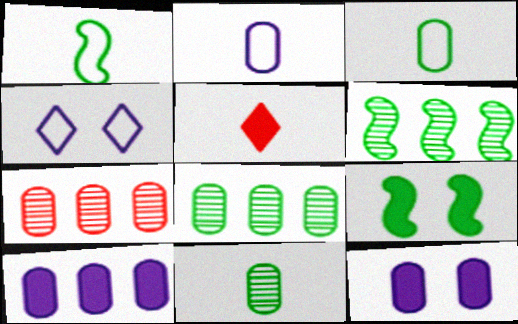[[1, 6, 9], 
[3, 7, 12], 
[5, 9, 10]]